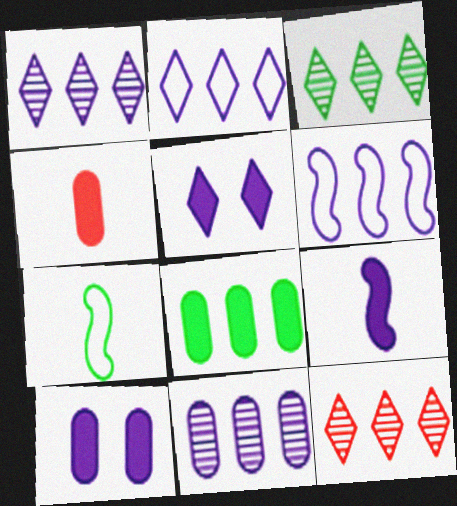[[1, 3, 12], 
[4, 8, 10], 
[6, 8, 12], 
[7, 10, 12]]